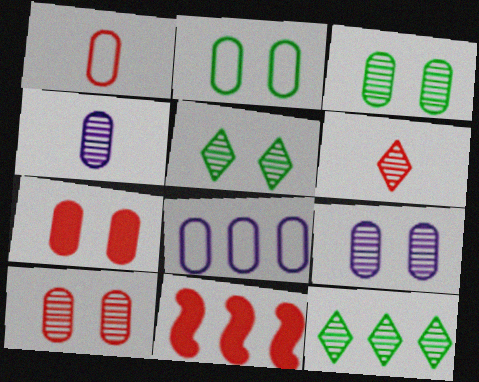[[1, 2, 8], 
[2, 7, 9], 
[3, 9, 10], 
[8, 11, 12]]